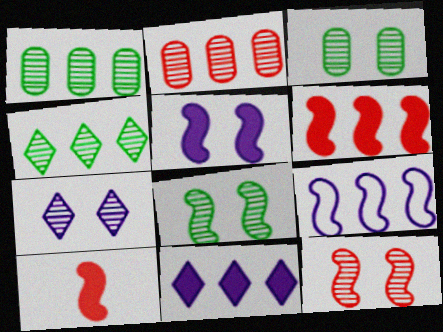[[3, 7, 12], 
[8, 9, 10]]